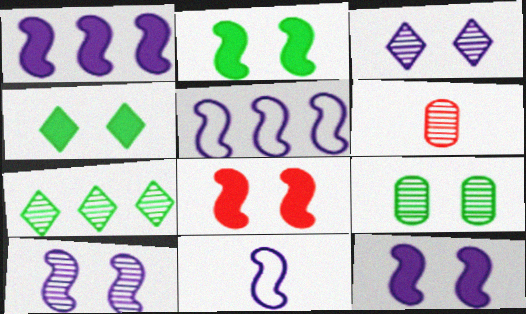[[1, 10, 11], 
[2, 8, 12], 
[4, 5, 6], 
[6, 7, 10]]